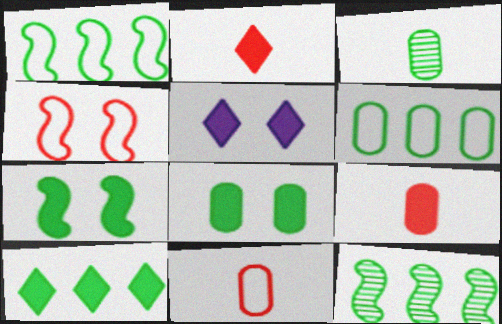[[2, 5, 10], 
[3, 6, 8], 
[5, 11, 12], 
[6, 10, 12]]